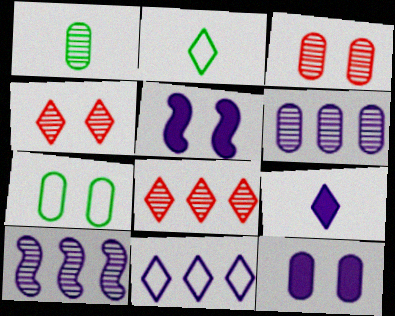[[1, 3, 6], 
[1, 4, 10], 
[3, 7, 12], 
[4, 5, 7]]